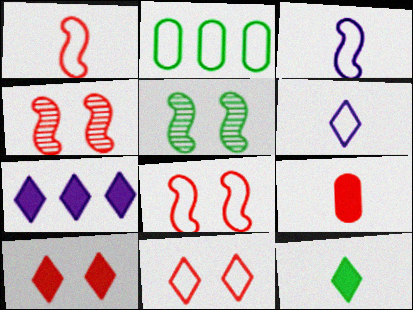[[2, 3, 11], 
[2, 5, 12], 
[2, 6, 8], 
[7, 10, 12]]